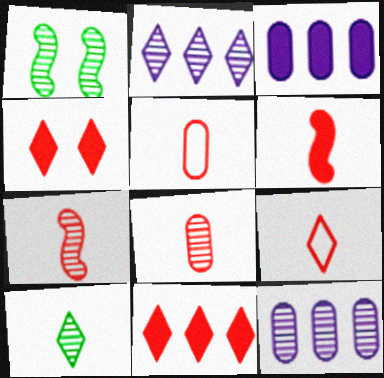[[1, 2, 8], 
[1, 3, 9], 
[6, 8, 9]]